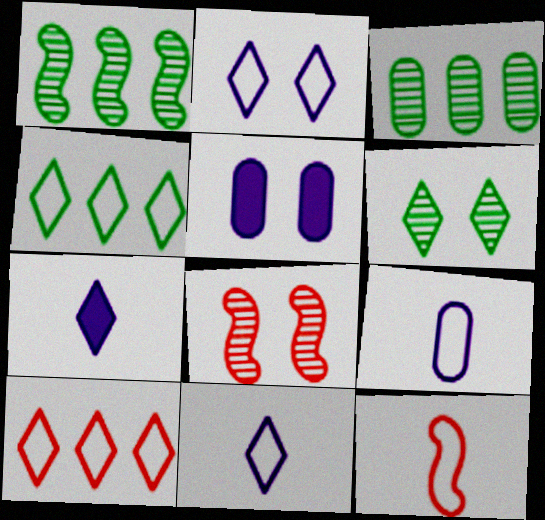[[6, 7, 10]]